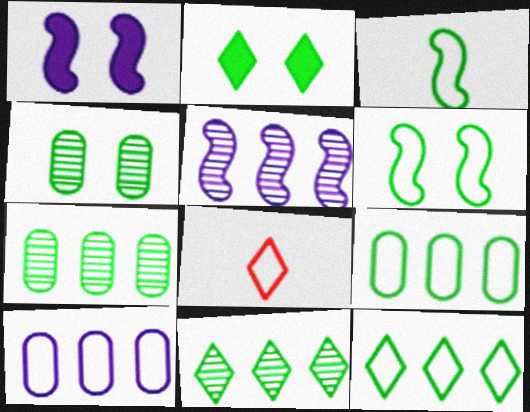[[1, 7, 8], 
[2, 3, 7], 
[2, 4, 6], 
[6, 8, 10]]